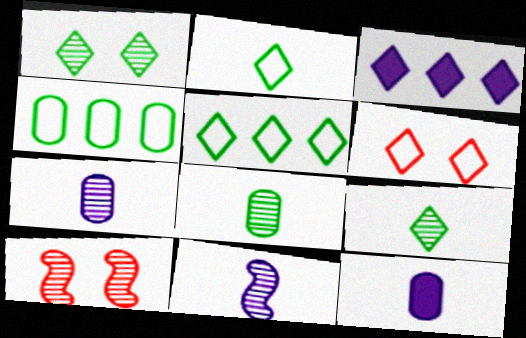[[3, 6, 9], 
[5, 10, 12]]